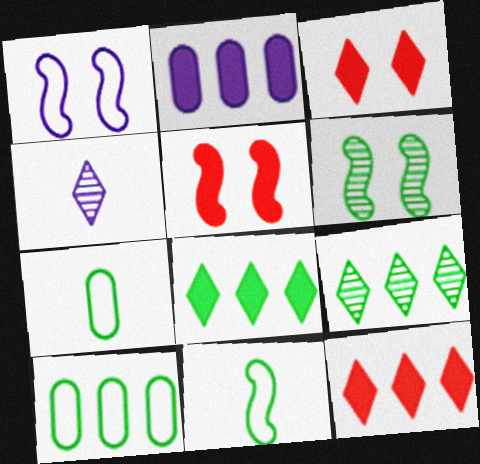[[1, 2, 4], 
[1, 5, 6], 
[4, 5, 10], 
[6, 7, 8]]